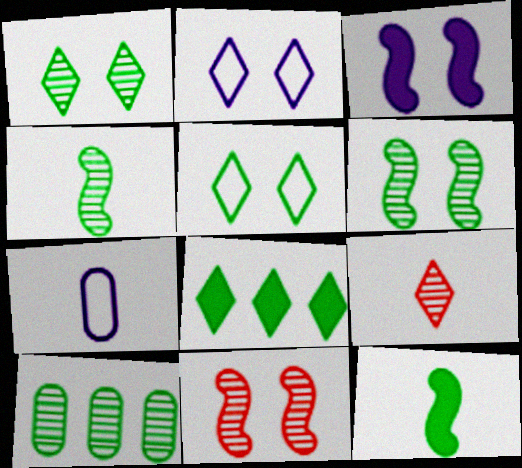[[1, 4, 10], 
[2, 8, 9], 
[5, 10, 12], 
[7, 8, 11], 
[7, 9, 12]]